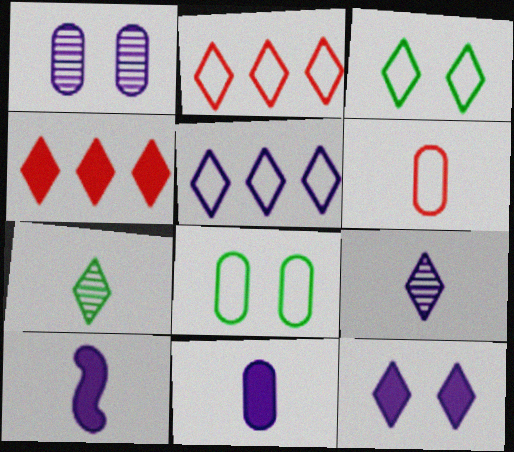[[1, 5, 10], 
[2, 7, 12], 
[3, 4, 9], 
[5, 9, 12], 
[6, 7, 10]]